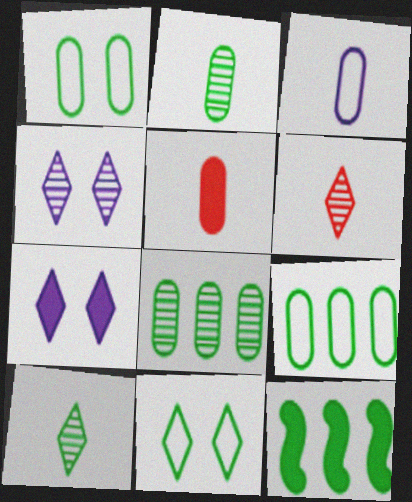[[1, 10, 12], 
[2, 3, 5], 
[2, 11, 12], 
[5, 7, 12]]